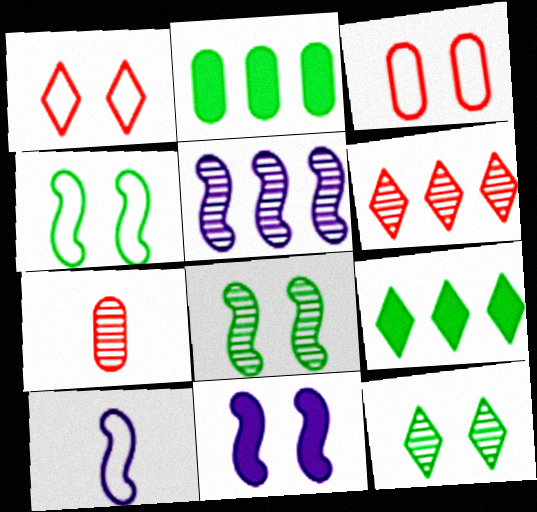[[3, 11, 12], 
[5, 7, 12], 
[5, 10, 11]]